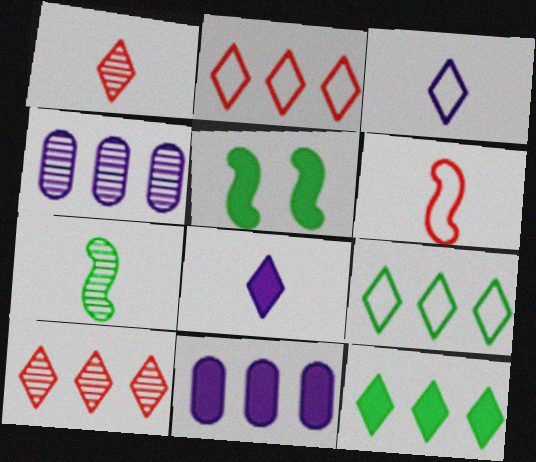[]